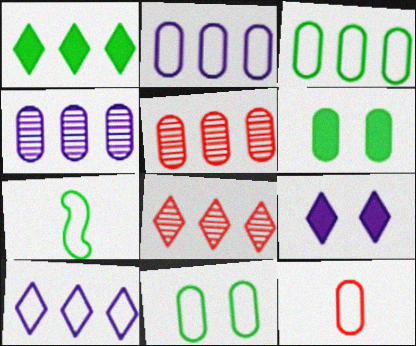[[1, 8, 10], 
[2, 11, 12], 
[4, 6, 12], 
[5, 7, 9]]